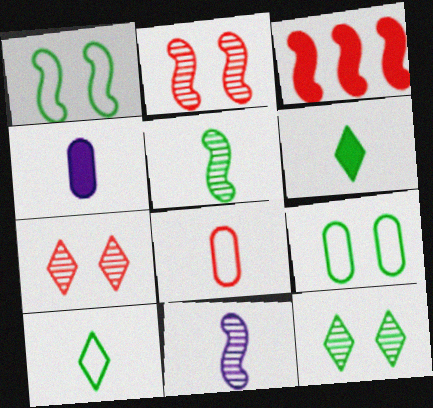[[1, 3, 11], 
[3, 7, 8], 
[6, 8, 11]]